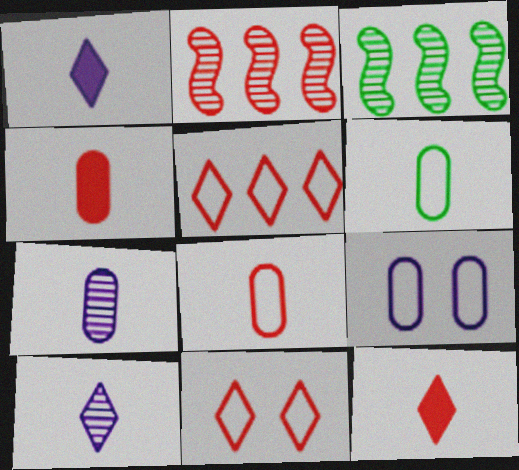[[2, 4, 11], 
[3, 9, 12], 
[4, 6, 7]]